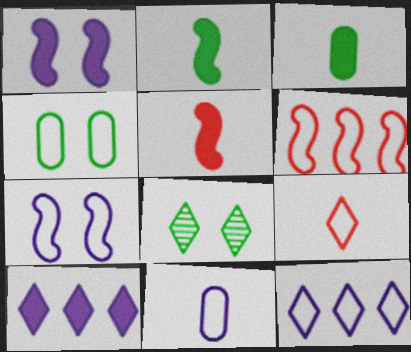[[7, 11, 12], 
[8, 9, 10]]